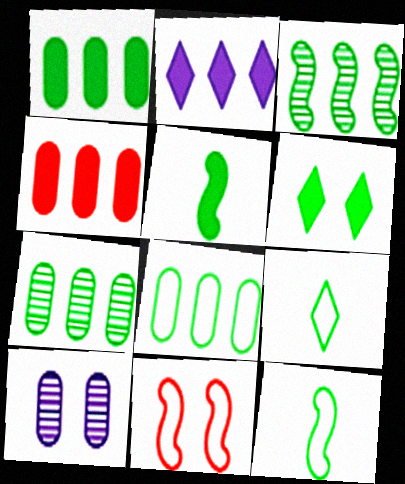[[1, 5, 6], 
[1, 7, 8], 
[6, 7, 12], 
[6, 10, 11]]